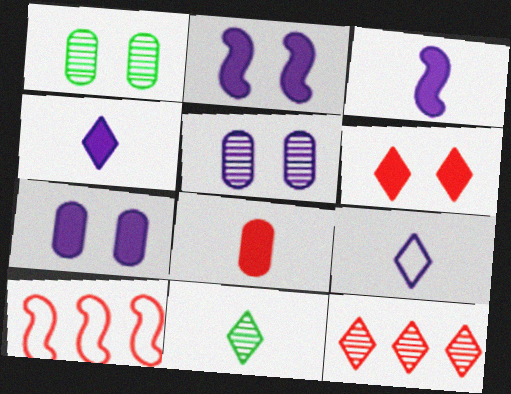[[1, 4, 10], 
[7, 10, 11]]